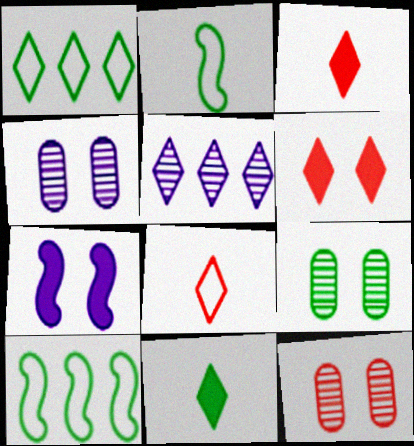[[3, 4, 10], 
[4, 9, 12], 
[9, 10, 11]]